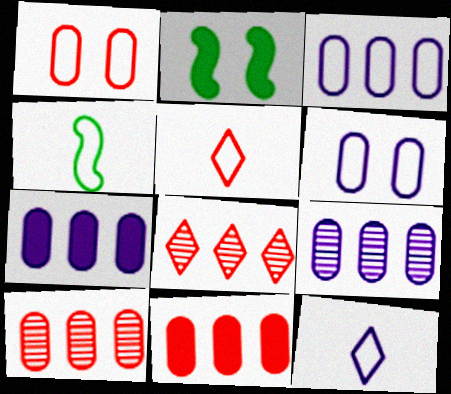[[2, 5, 9], 
[2, 10, 12], 
[3, 7, 9]]